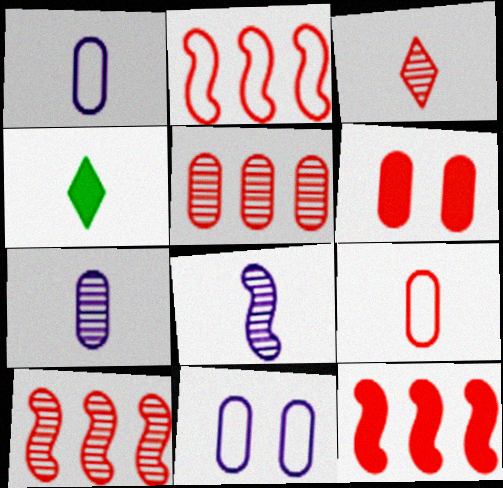[[2, 3, 6], 
[2, 10, 12], 
[4, 8, 9], 
[4, 10, 11], 
[5, 6, 9]]